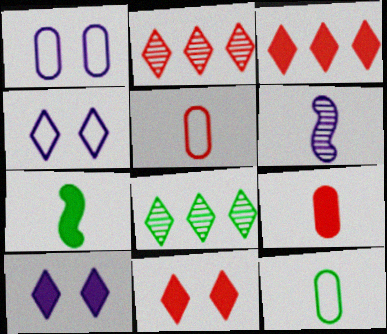[[1, 2, 7]]